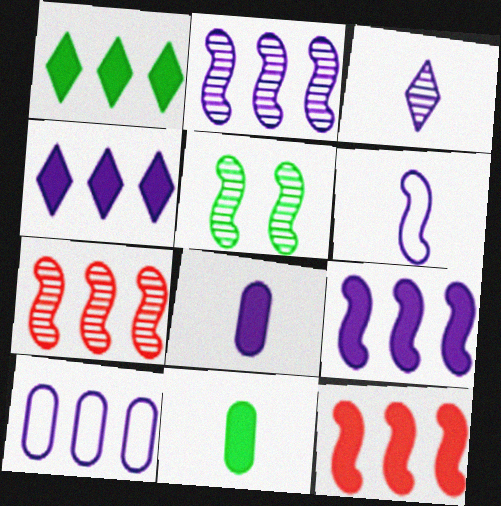[[1, 7, 10], 
[2, 4, 10], 
[3, 6, 8], 
[5, 6, 12]]